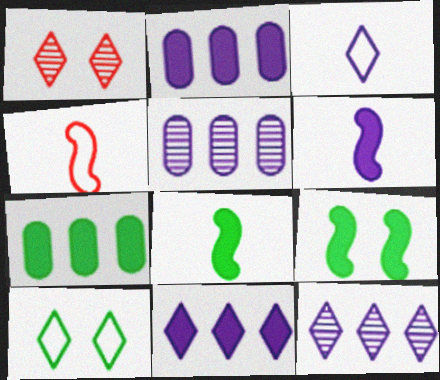[]